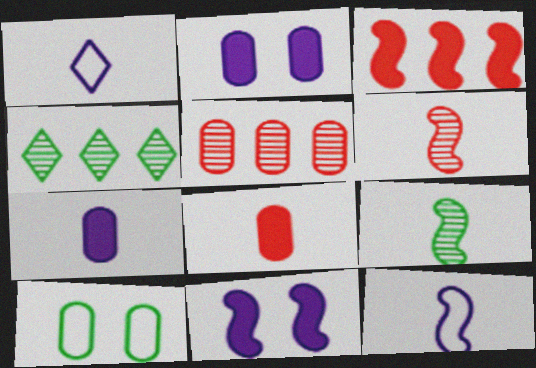[[1, 8, 9], 
[5, 7, 10]]